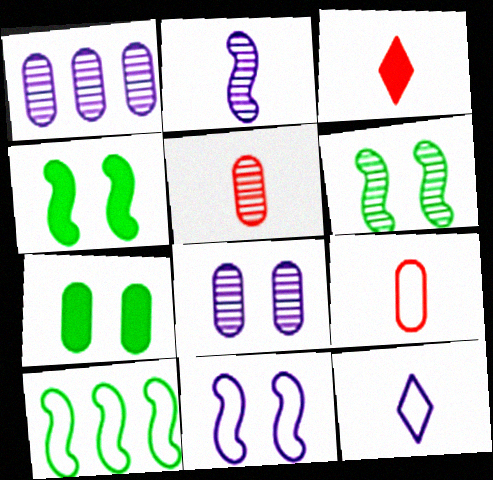[[1, 7, 9], 
[3, 8, 10]]